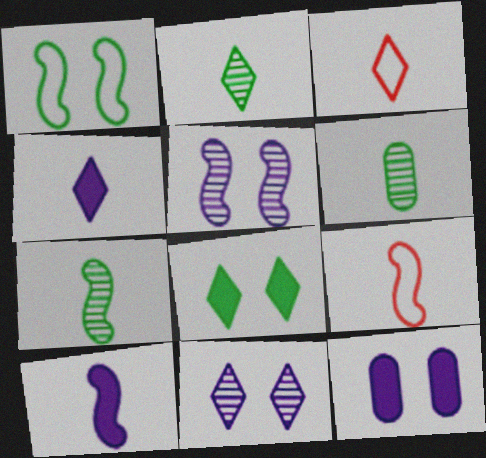[[2, 3, 4], 
[2, 6, 7], 
[3, 6, 10], 
[4, 6, 9], 
[7, 9, 10]]